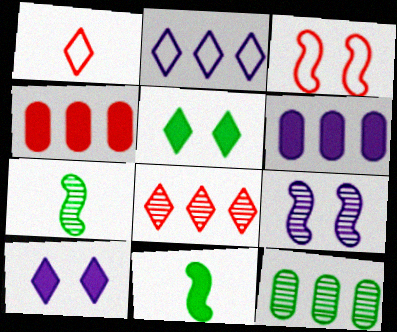[[4, 10, 11]]